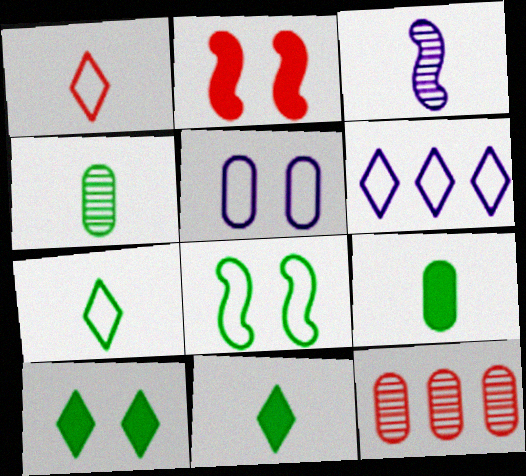[[1, 2, 12], 
[1, 3, 9], 
[2, 4, 6], 
[5, 9, 12]]